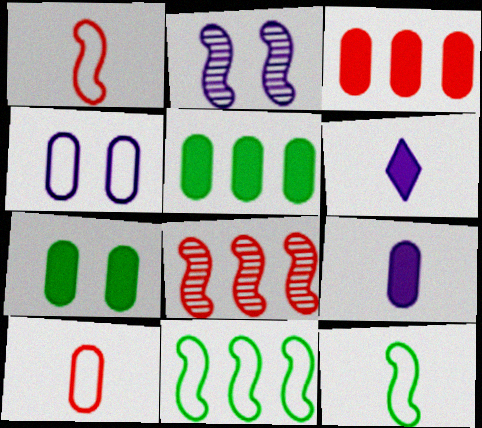[[3, 7, 9]]